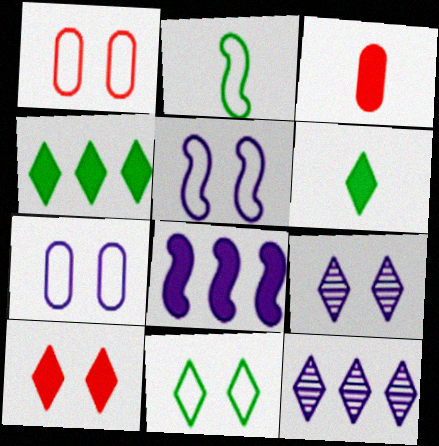[[1, 5, 11], 
[9, 10, 11]]